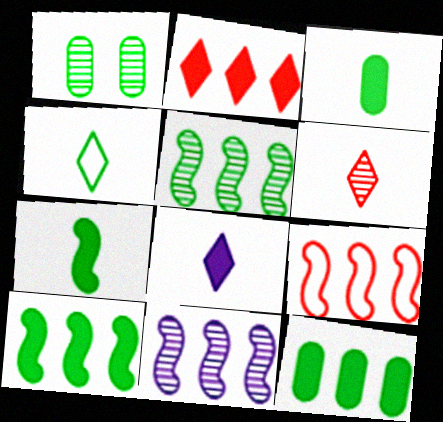[[1, 4, 10], 
[1, 6, 11], 
[1, 8, 9], 
[4, 6, 8], 
[9, 10, 11]]